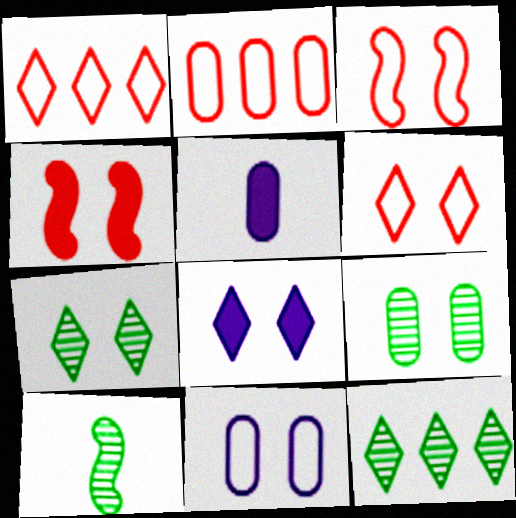[[2, 5, 9], 
[2, 8, 10], 
[3, 5, 12], 
[3, 8, 9], 
[4, 7, 11], 
[6, 7, 8], 
[9, 10, 12]]